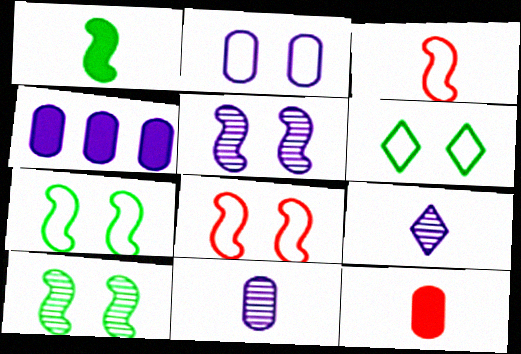[[2, 4, 11], 
[2, 6, 8]]